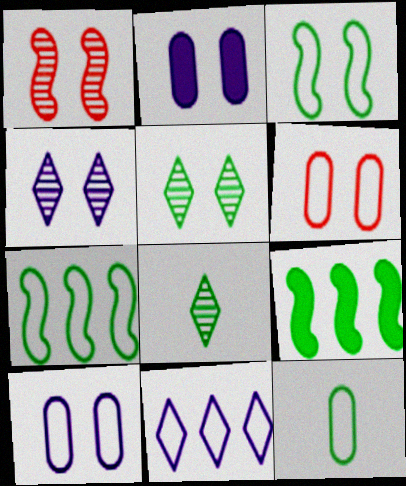[[5, 9, 12]]